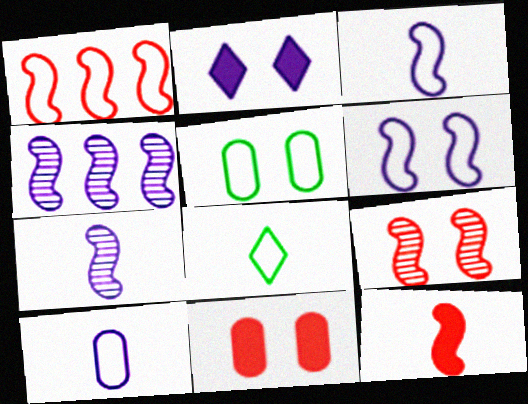[[1, 9, 12], 
[2, 4, 10], 
[2, 5, 9], 
[4, 8, 11]]